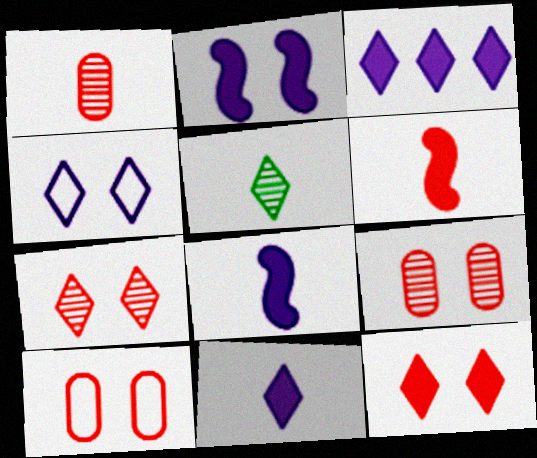[]